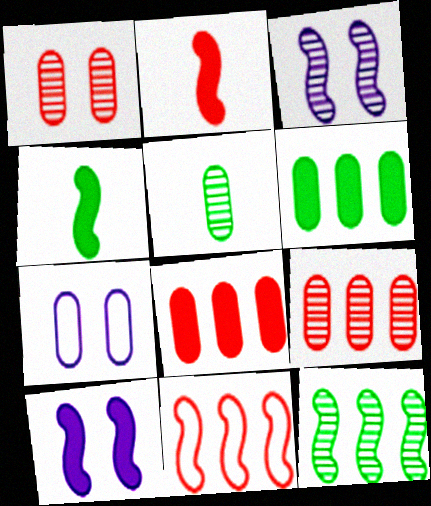[[3, 4, 11], 
[5, 7, 8]]